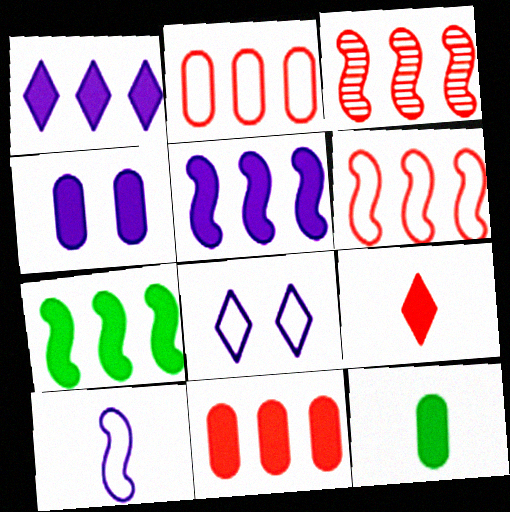[[1, 7, 11], 
[3, 8, 12], 
[4, 7, 9], 
[4, 11, 12]]